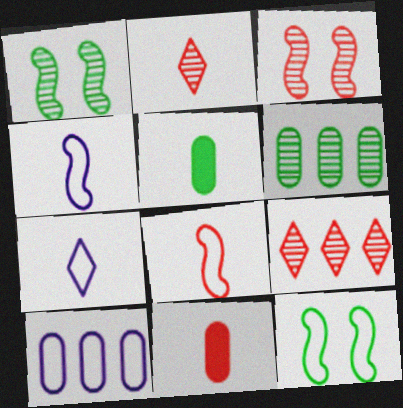[[2, 4, 5], 
[2, 8, 11]]